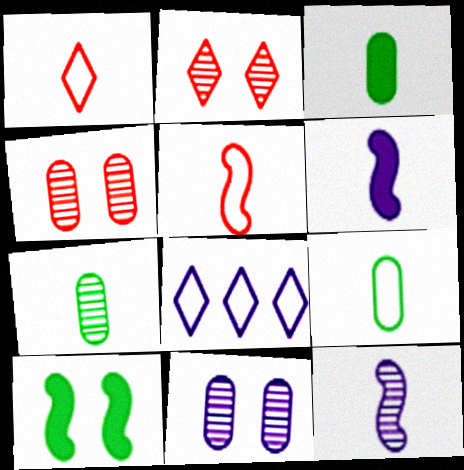[[1, 3, 12], 
[1, 6, 7], 
[3, 7, 9], 
[6, 8, 11]]